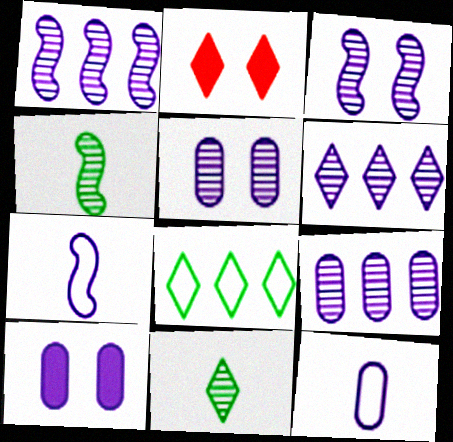[[1, 6, 9], 
[6, 7, 10], 
[9, 10, 12]]